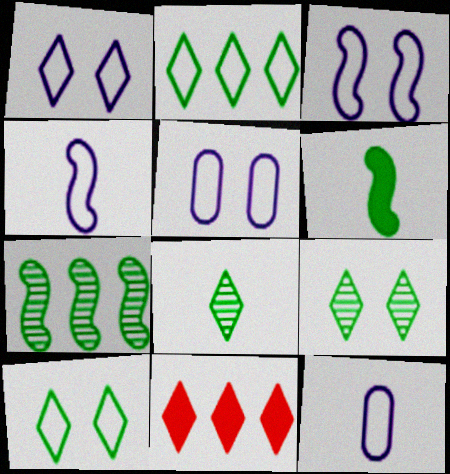[[1, 3, 5], 
[1, 8, 11]]